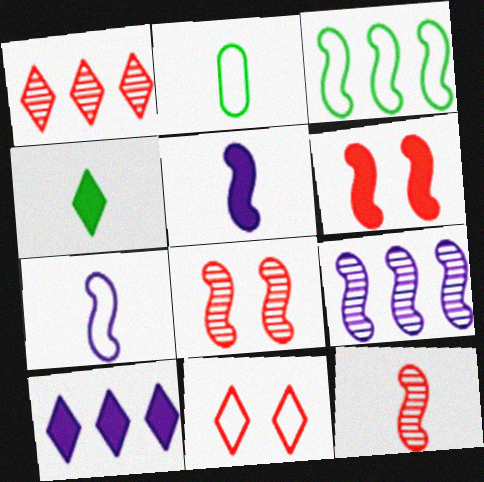[[2, 8, 10], 
[3, 5, 8]]